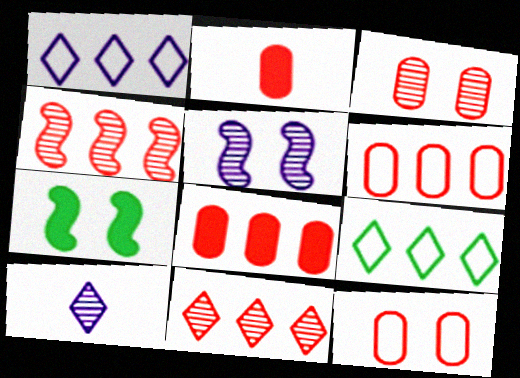[[2, 3, 6], 
[2, 5, 9], 
[6, 7, 10]]